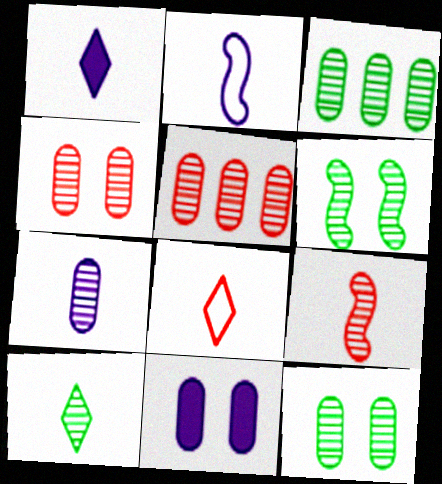[[1, 2, 7], 
[1, 8, 10], 
[3, 4, 7], 
[3, 6, 10], 
[5, 7, 12], 
[7, 9, 10]]